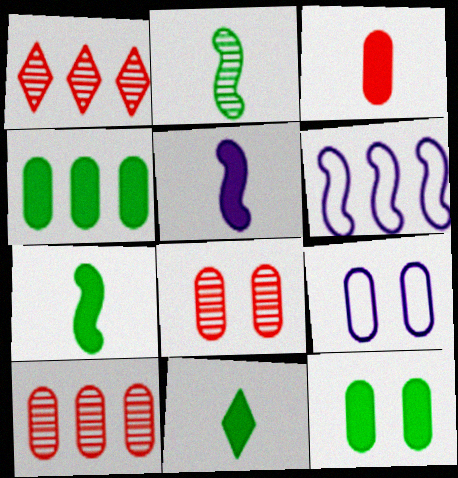[[1, 4, 6], 
[1, 7, 9], 
[3, 5, 11], 
[6, 8, 11], 
[8, 9, 12]]